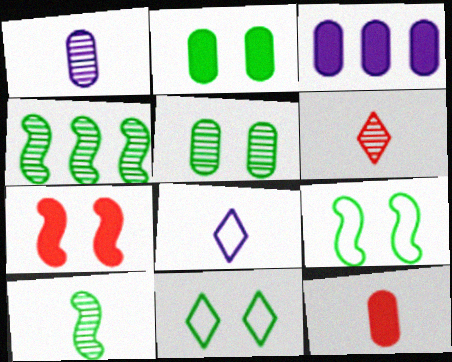[[1, 6, 10], 
[2, 3, 12], 
[3, 6, 9], 
[8, 10, 12]]